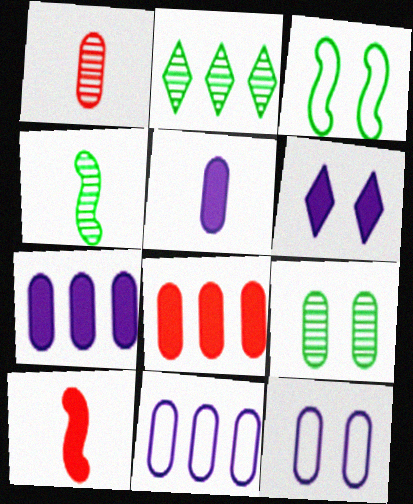[[2, 4, 9], 
[2, 10, 12]]